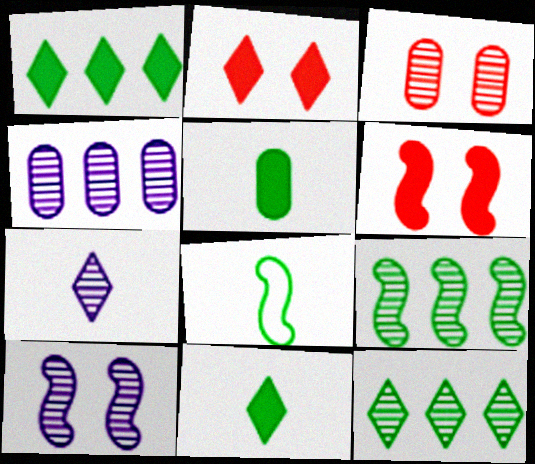[[2, 4, 8], 
[3, 7, 9], 
[4, 7, 10]]